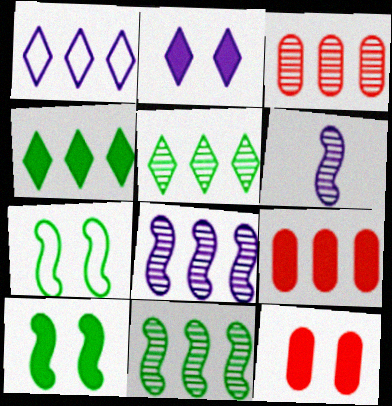[[1, 9, 11], 
[2, 10, 12], 
[3, 5, 8]]